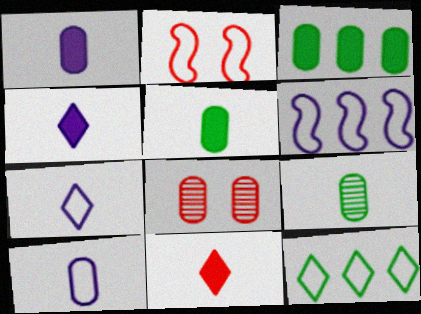[[2, 10, 12], 
[3, 8, 10]]